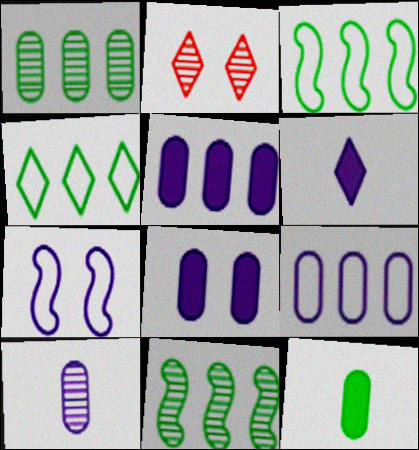[[2, 4, 6], 
[2, 10, 11], 
[8, 9, 10]]